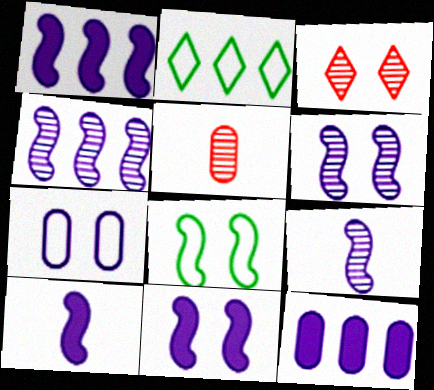[[1, 10, 11], 
[2, 5, 11], 
[4, 6, 9]]